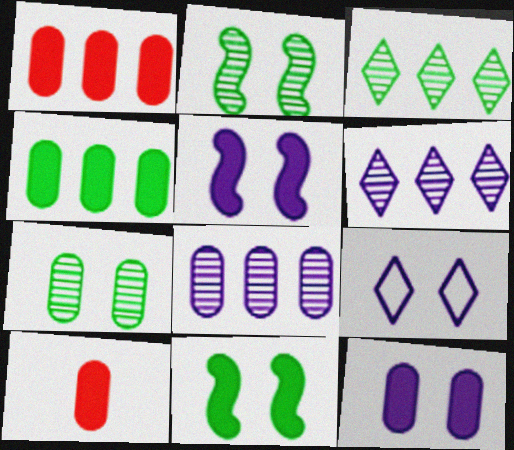[[4, 10, 12]]